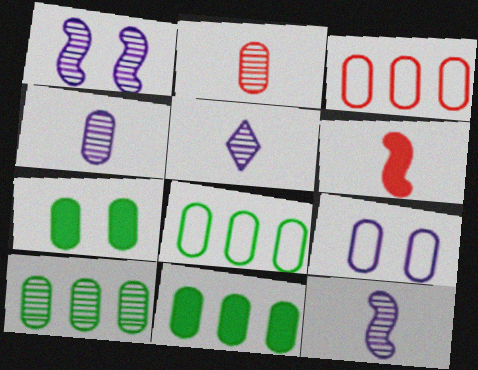[[2, 9, 11], 
[3, 4, 7], 
[4, 5, 12], 
[8, 10, 11]]